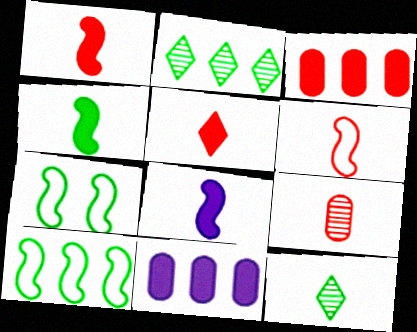[[1, 4, 8], 
[5, 6, 9]]